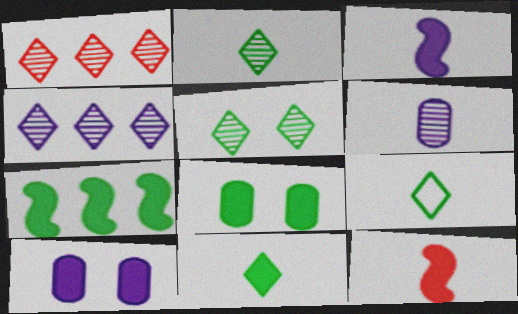[[2, 9, 11], 
[6, 9, 12], 
[7, 8, 11]]